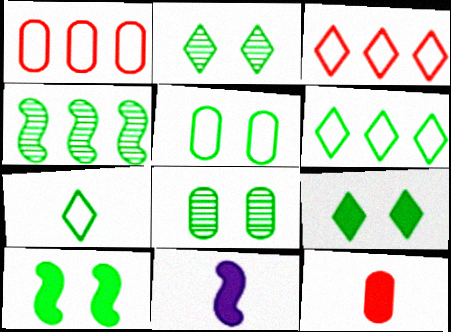[[1, 2, 11], 
[2, 5, 10], 
[3, 8, 11]]